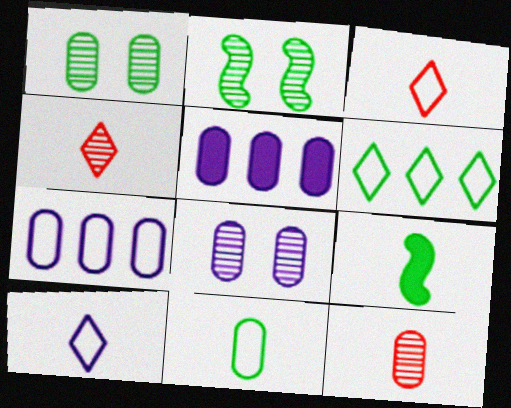[[1, 6, 9], 
[2, 3, 5], 
[9, 10, 12]]